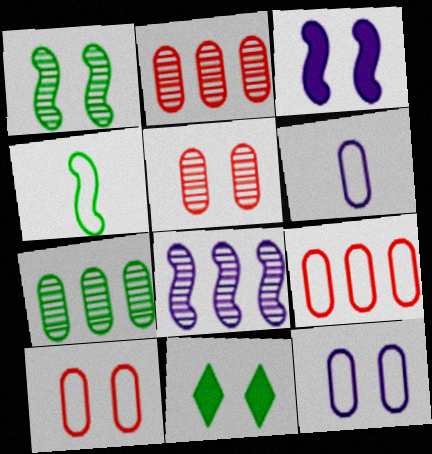[[4, 7, 11]]